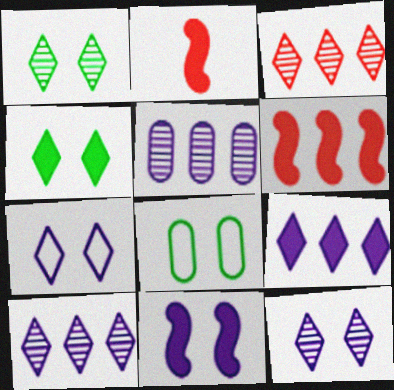[[2, 8, 10]]